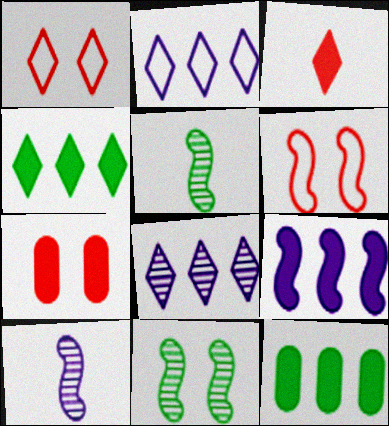[[1, 10, 12], 
[2, 5, 7], 
[5, 6, 9]]